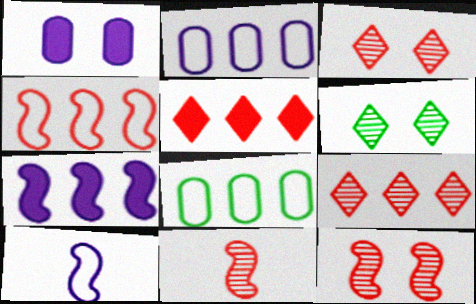[[7, 8, 9]]